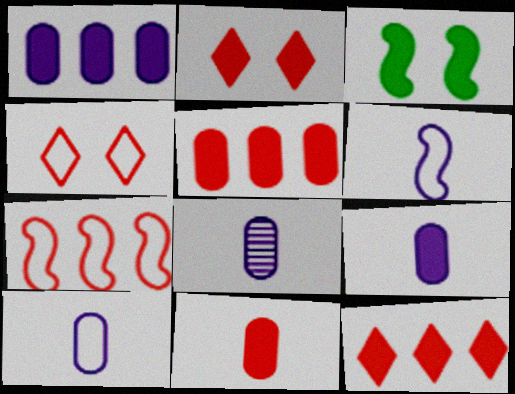[[3, 9, 12], 
[8, 9, 10]]